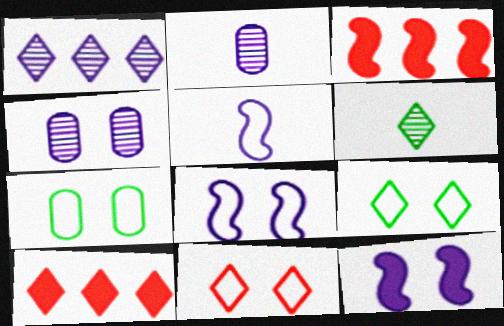[[2, 3, 9], 
[7, 8, 11]]